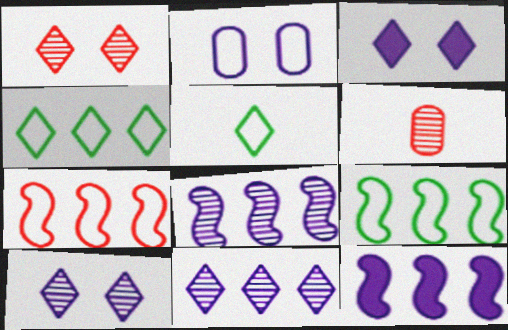[[2, 5, 7], 
[3, 6, 9]]